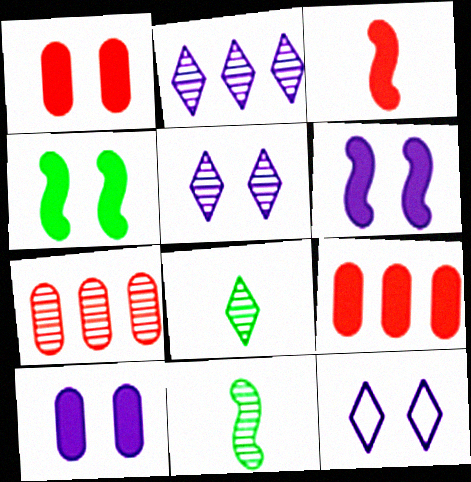[[5, 7, 11], 
[9, 11, 12]]